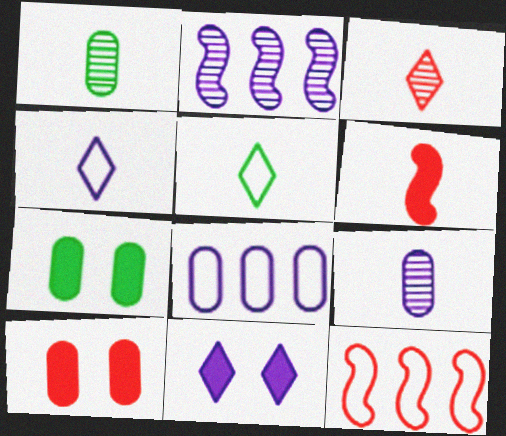[[1, 4, 6], 
[1, 8, 10], 
[1, 11, 12], 
[2, 5, 10], 
[3, 10, 12], 
[5, 6, 9]]